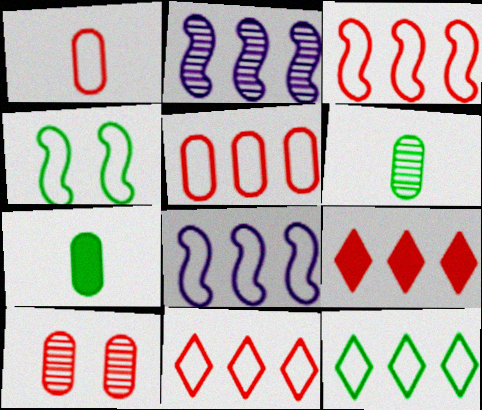[[3, 5, 11], 
[5, 8, 12]]